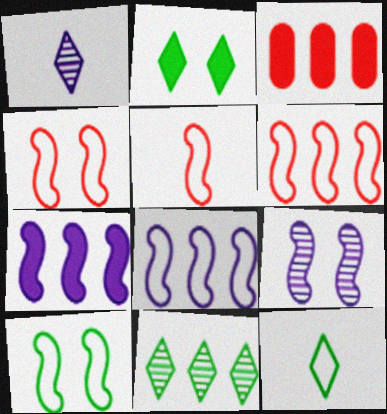[[1, 3, 10], 
[2, 11, 12], 
[3, 8, 11], 
[3, 9, 12], 
[4, 5, 6], 
[5, 8, 10]]